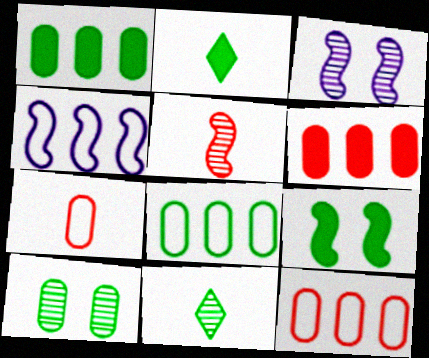[[1, 2, 9], 
[2, 3, 12], 
[4, 5, 9], 
[8, 9, 11]]